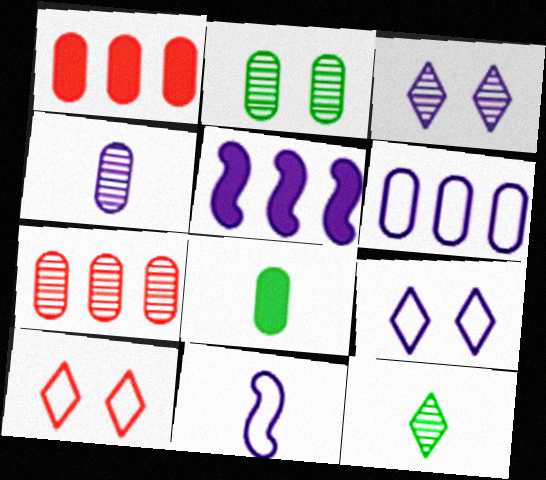[[2, 4, 7], 
[4, 5, 9], 
[6, 9, 11]]